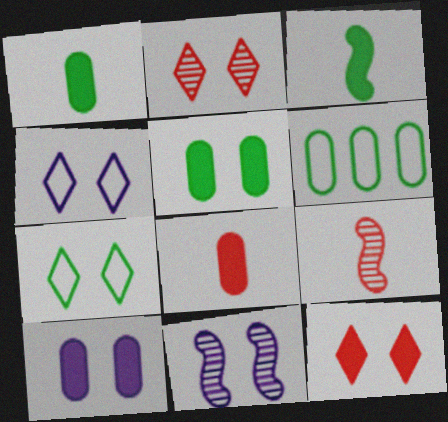[[4, 10, 11]]